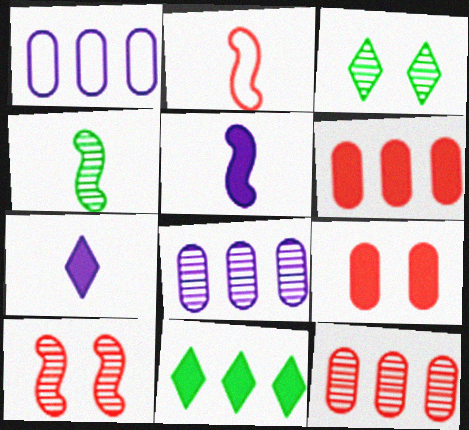[[2, 4, 5], 
[5, 9, 11]]